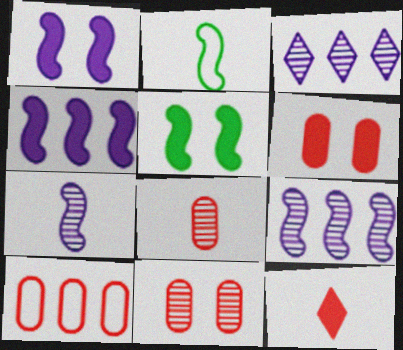[[2, 3, 6], 
[6, 8, 10]]